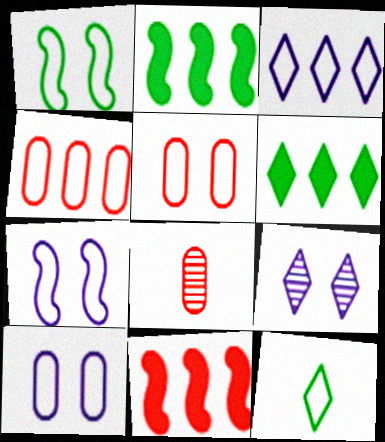[[4, 7, 12], 
[6, 7, 8]]